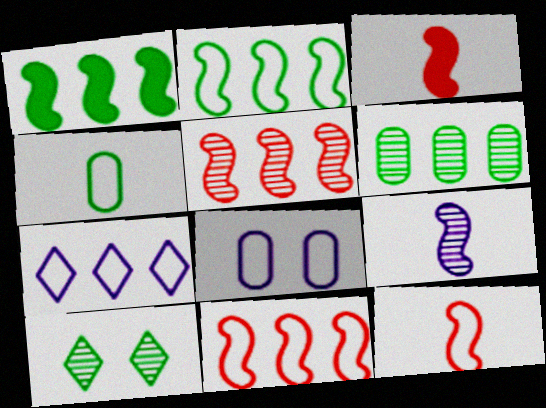[[1, 4, 10]]